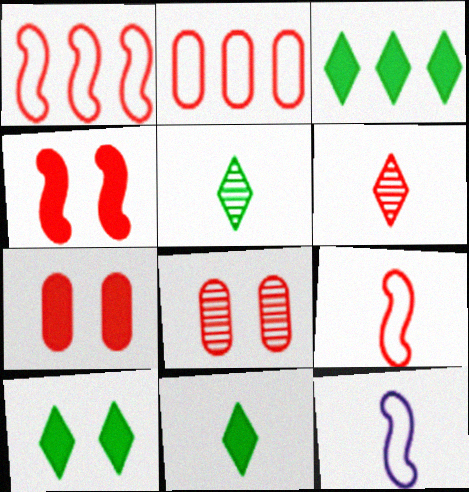[[1, 6, 7], 
[2, 4, 6], 
[3, 8, 12], 
[3, 10, 11]]